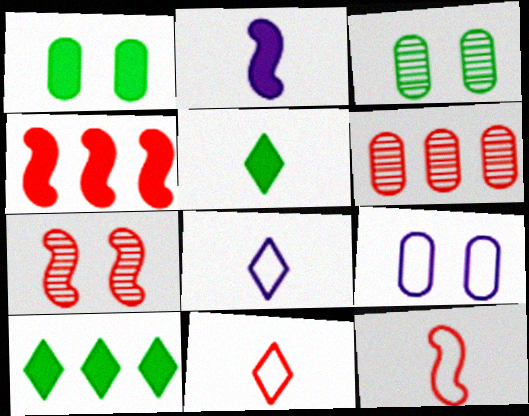[[3, 4, 8], 
[4, 7, 12]]